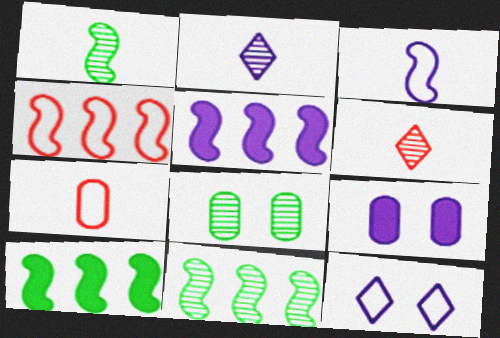[[4, 5, 11]]